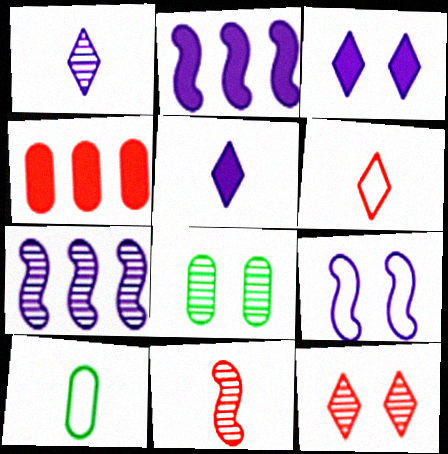[[2, 6, 8], 
[2, 10, 12], 
[5, 10, 11]]